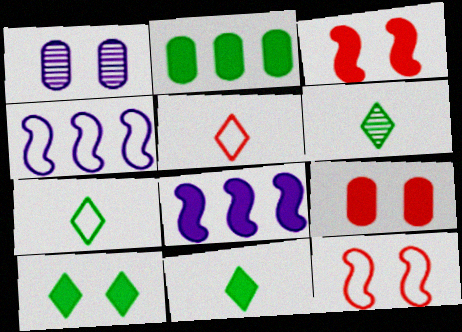[[1, 10, 12], 
[4, 6, 9], 
[6, 7, 11], 
[8, 9, 11]]